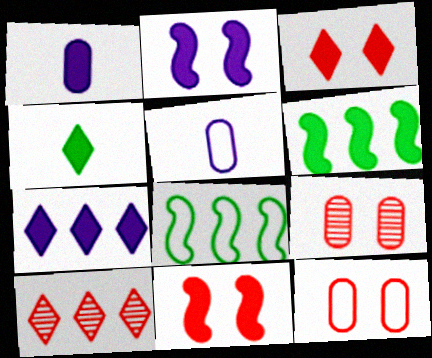[[1, 2, 7], 
[1, 3, 6], 
[3, 4, 7]]